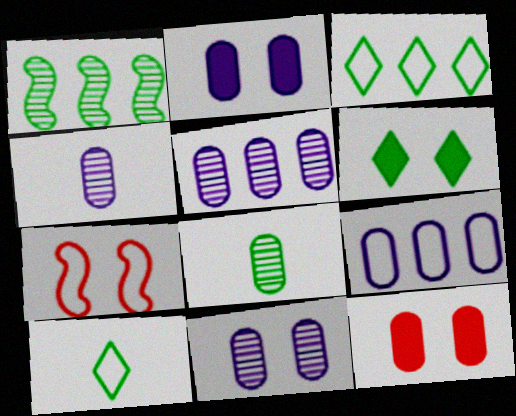[[2, 4, 9], 
[4, 5, 11], 
[6, 7, 11], 
[7, 9, 10], 
[8, 9, 12]]